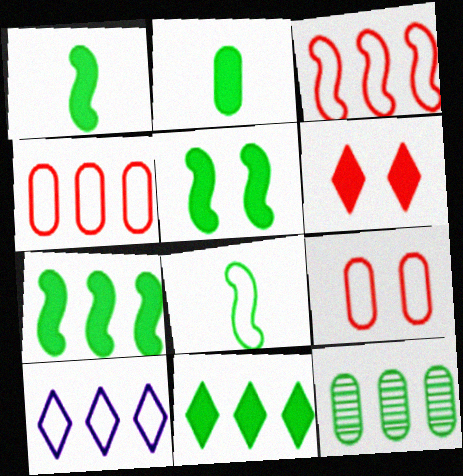[[1, 5, 7], 
[2, 5, 11], 
[8, 9, 10]]